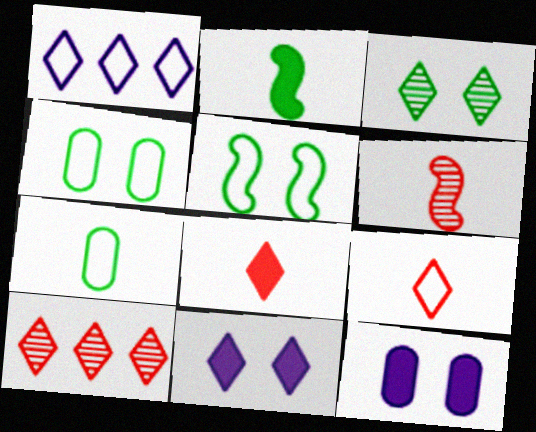[[1, 3, 8]]